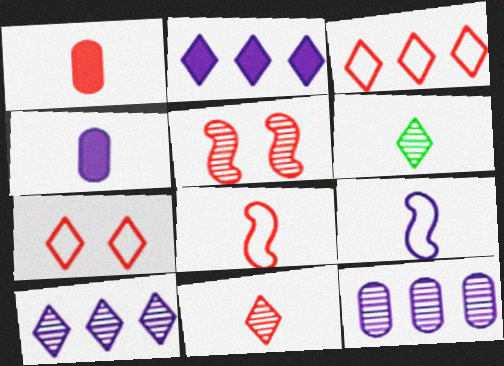[[1, 3, 5], 
[1, 6, 9], 
[1, 8, 11], 
[2, 6, 7], 
[4, 6, 8], 
[5, 6, 12]]